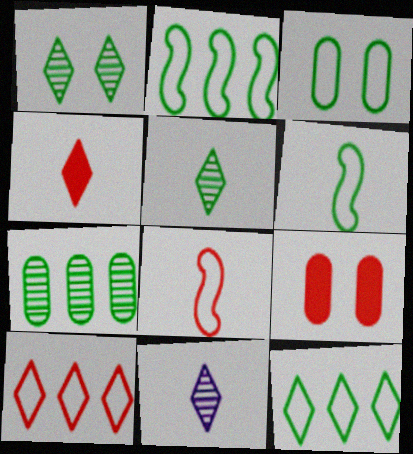[[2, 9, 11], 
[3, 6, 12]]